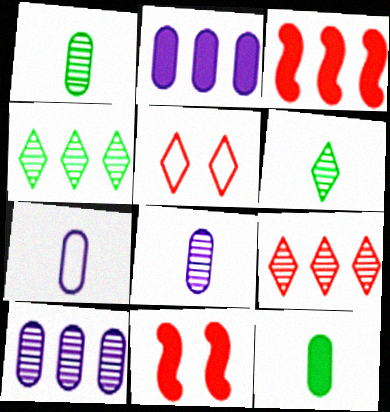[[4, 7, 11]]